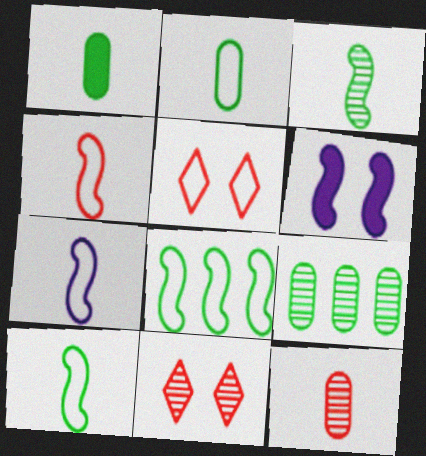[[4, 7, 10]]